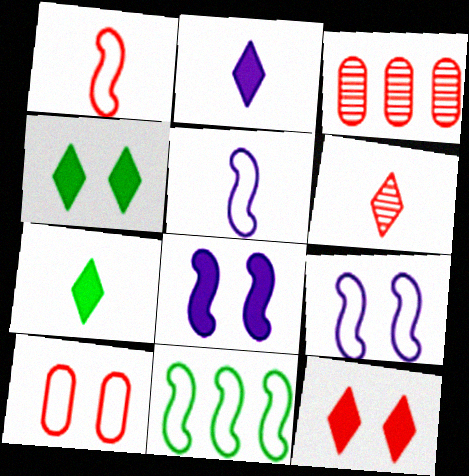[[1, 3, 12], 
[1, 9, 11], 
[3, 4, 5], 
[3, 7, 9]]